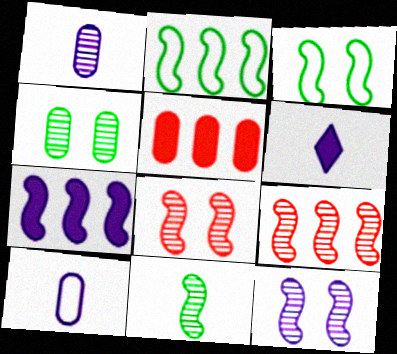[[2, 7, 9], 
[4, 5, 10], 
[9, 11, 12]]